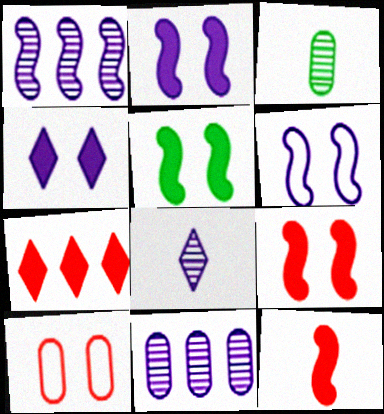[[2, 5, 9], 
[3, 6, 7]]